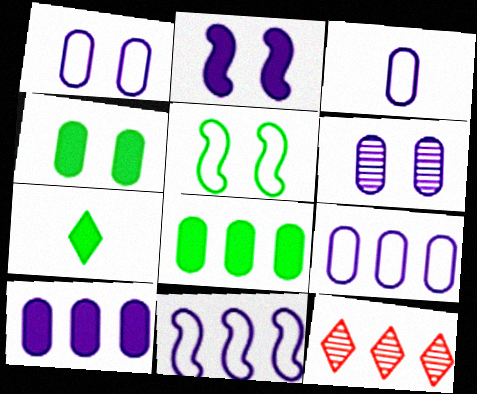[[1, 3, 9], 
[3, 6, 10], 
[8, 11, 12]]